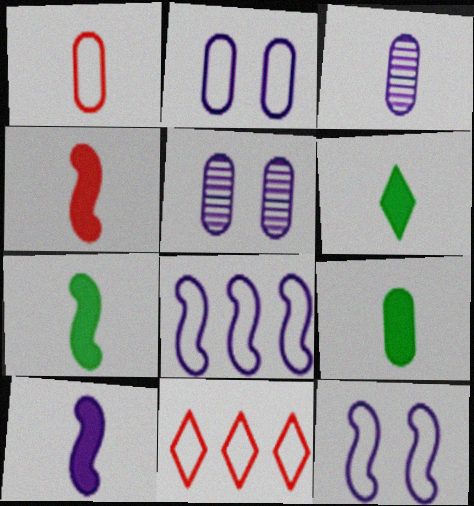[[1, 3, 9], 
[4, 7, 10], 
[5, 7, 11], 
[6, 7, 9]]